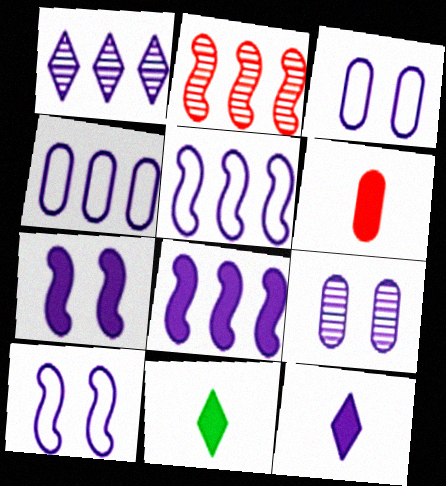[[1, 4, 8], 
[2, 3, 11], 
[5, 9, 12]]